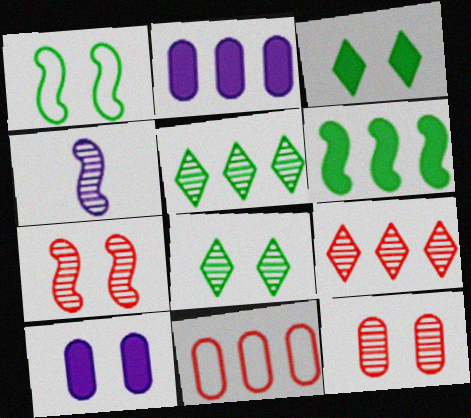[[3, 4, 11], 
[4, 5, 12]]